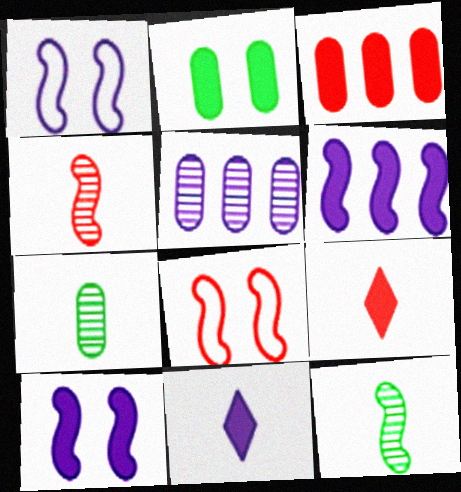[[1, 5, 11], 
[2, 6, 9], 
[6, 8, 12]]